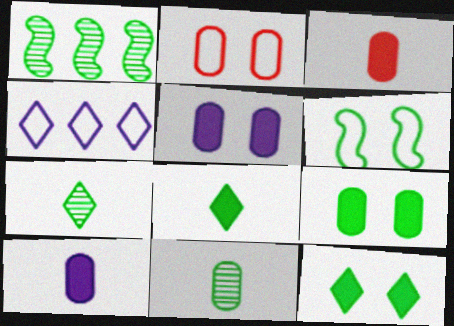[]